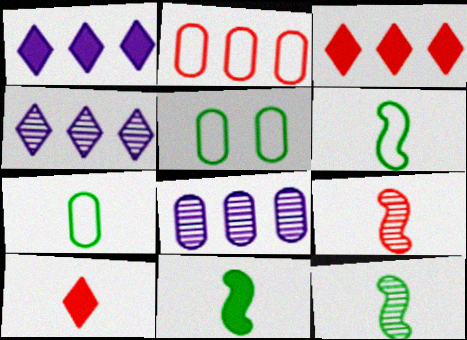[[1, 5, 9], 
[6, 11, 12]]